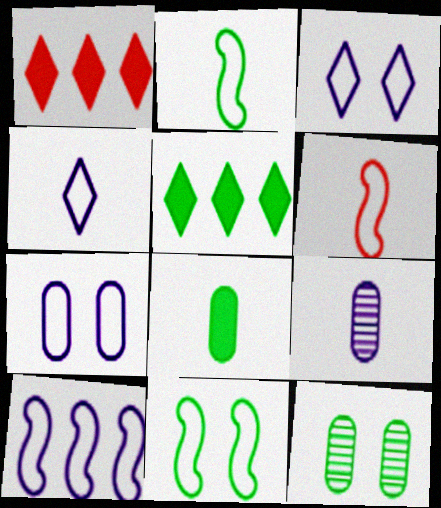[[1, 9, 11], 
[2, 5, 12], 
[4, 7, 10], 
[6, 10, 11]]